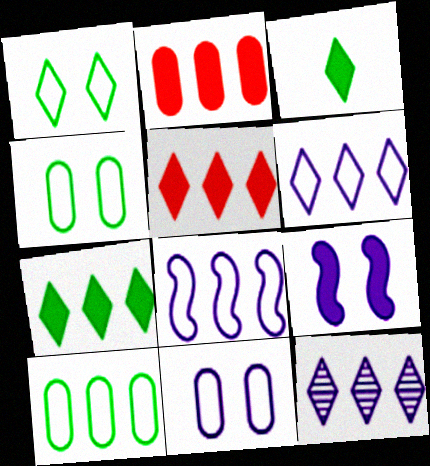[[2, 3, 9]]